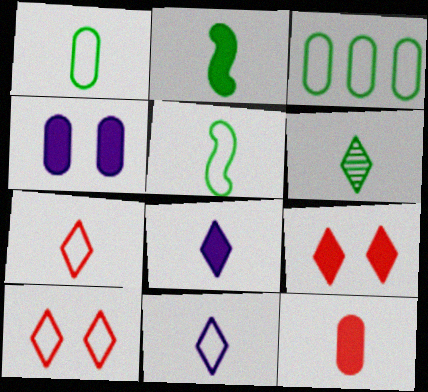[[1, 2, 6], 
[2, 8, 12], 
[6, 7, 8]]